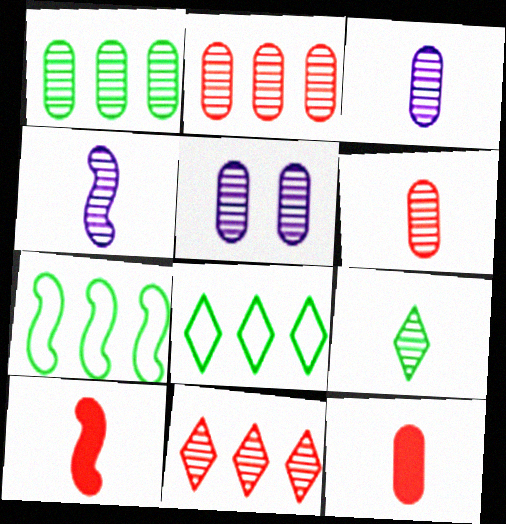[[1, 5, 6], 
[4, 6, 9], 
[5, 8, 10]]